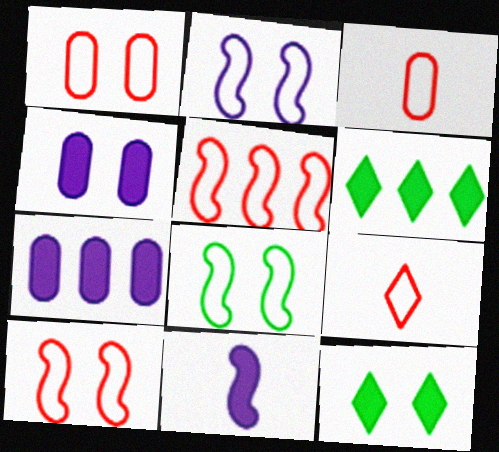[[1, 5, 9], 
[2, 8, 10]]